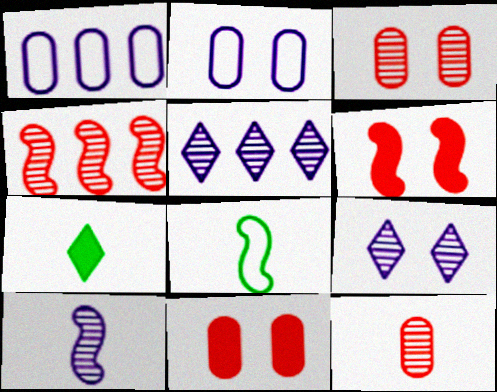[[2, 4, 7], 
[5, 8, 11]]